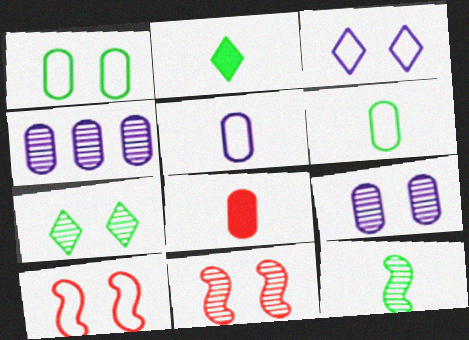[[1, 3, 10], 
[1, 4, 8], 
[2, 4, 10], 
[2, 6, 12], 
[7, 9, 11]]